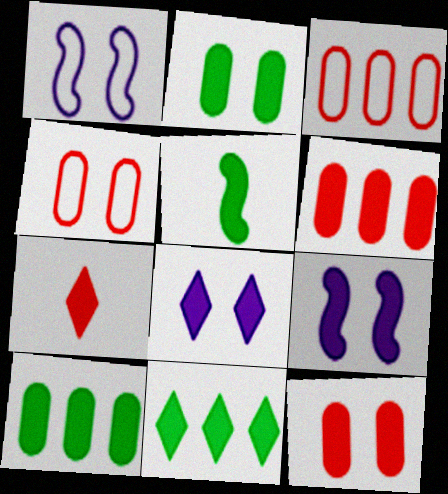[[2, 5, 11], 
[5, 6, 8], 
[7, 8, 11], 
[7, 9, 10]]